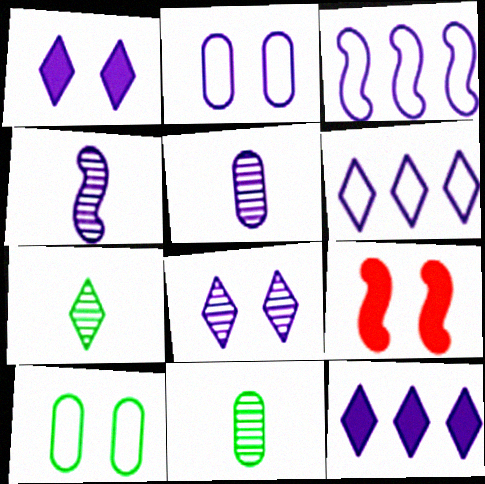[[1, 3, 5], 
[2, 4, 12], 
[6, 9, 11], 
[8, 9, 10]]